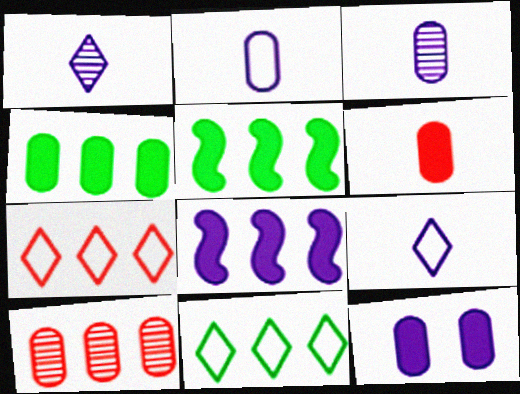[[4, 6, 12], 
[8, 10, 11]]